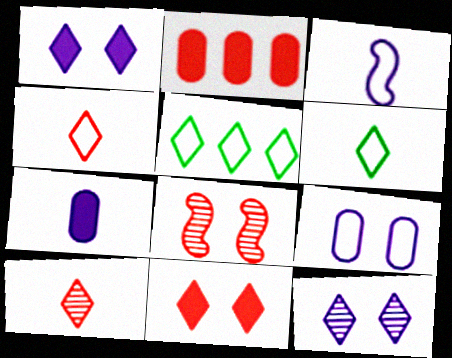[[1, 5, 10], 
[2, 4, 8], 
[5, 7, 8]]